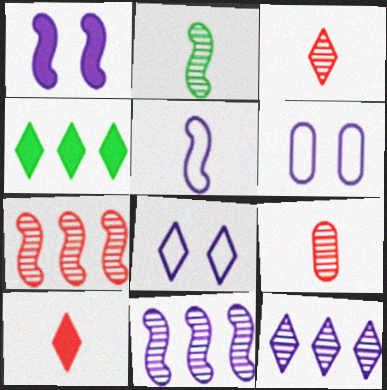[[1, 5, 11], 
[3, 4, 8]]